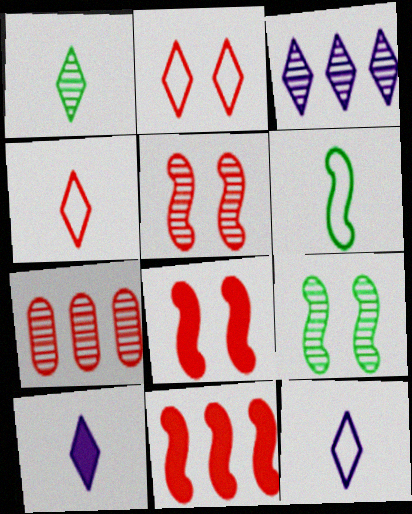[[1, 4, 10], 
[4, 7, 8]]